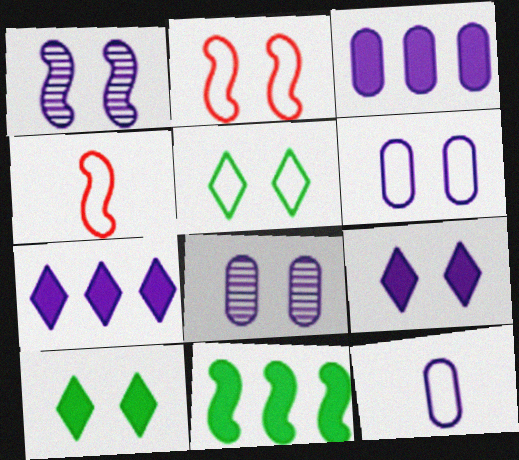[[1, 4, 11], 
[1, 6, 9], 
[1, 7, 12], 
[2, 5, 6], 
[2, 8, 10], 
[3, 8, 12]]